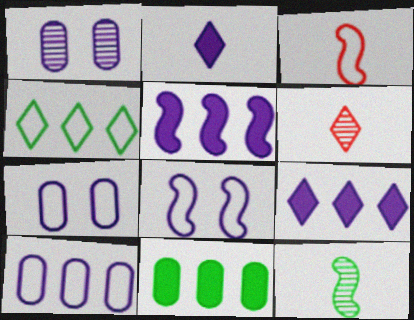[[3, 4, 7], 
[6, 8, 11]]